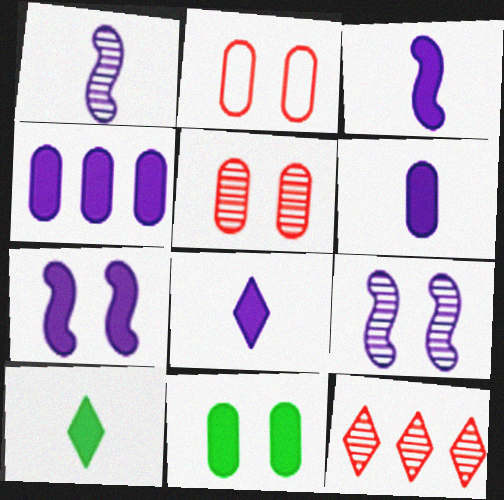[[3, 6, 8], 
[4, 7, 8]]